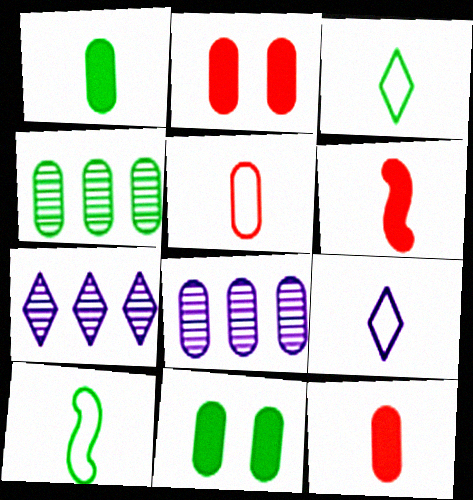[[2, 7, 10], 
[5, 8, 11], 
[5, 9, 10]]